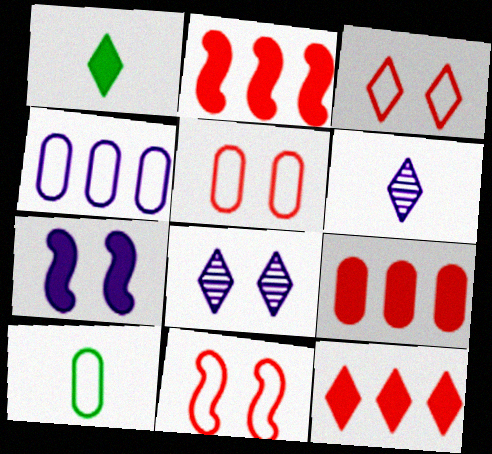[[1, 7, 9], 
[2, 8, 10], 
[2, 9, 12], 
[3, 5, 11], 
[4, 5, 10], 
[4, 6, 7]]